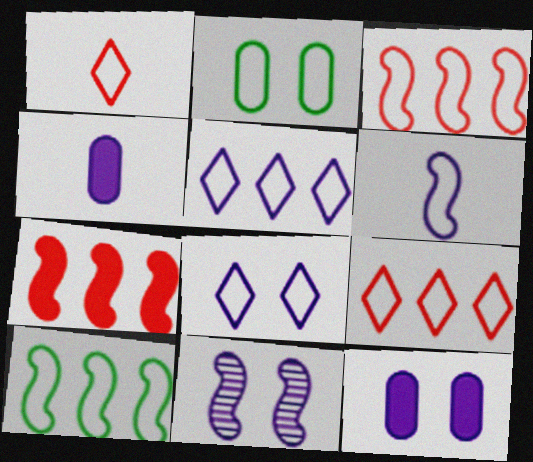[[2, 6, 9], 
[4, 5, 11], 
[8, 11, 12]]